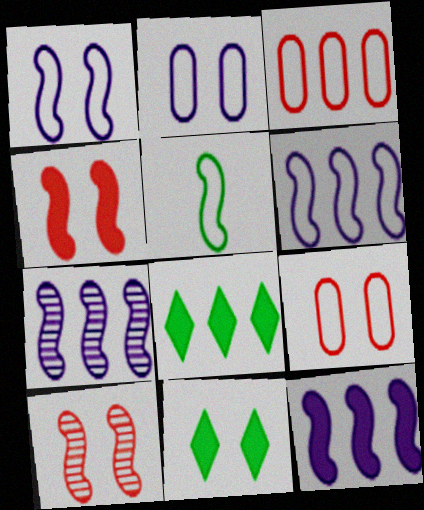[[2, 10, 11], 
[3, 7, 8], 
[4, 5, 7], 
[5, 10, 12], 
[6, 7, 12]]